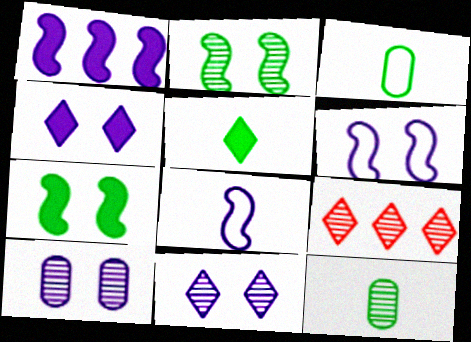[[4, 6, 10]]